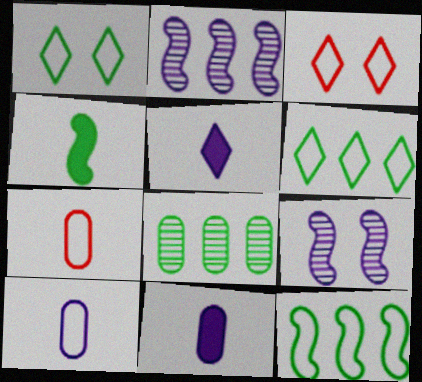[[1, 4, 8], 
[3, 10, 12]]